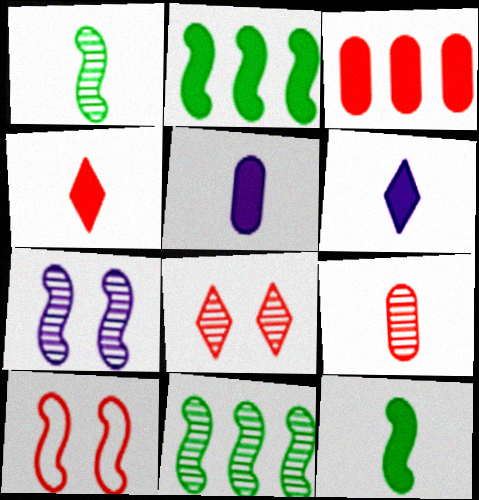[[4, 5, 12]]